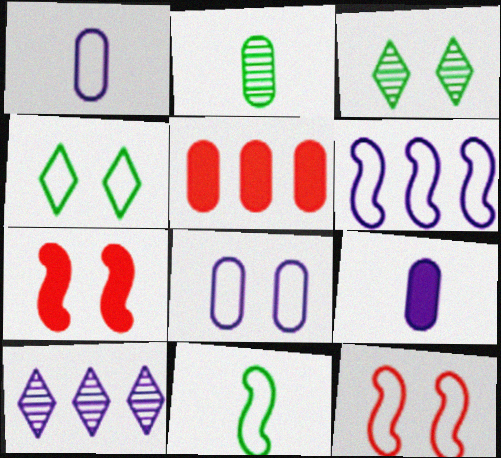[[2, 5, 8], 
[3, 7, 8], 
[4, 8, 12], 
[6, 11, 12]]